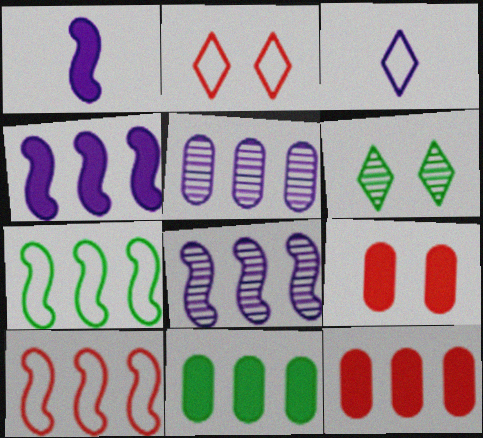[]